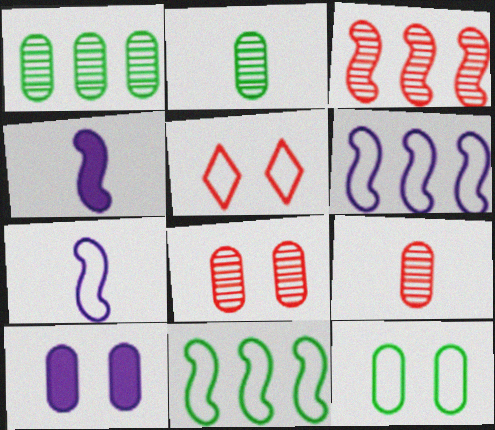[[1, 4, 5], 
[8, 10, 12]]